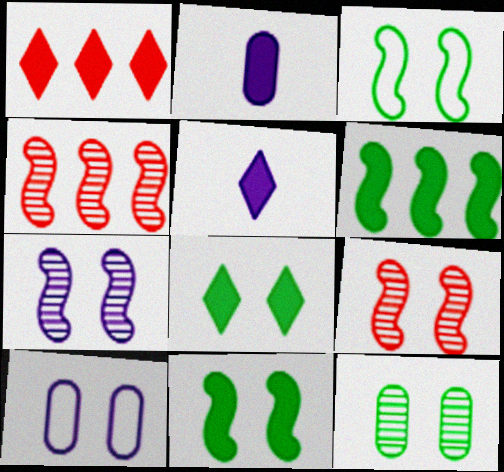[[1, 2, 11], 
[1, 5, 8], 
[3, 8, 12], 
[8, 9, 10]]